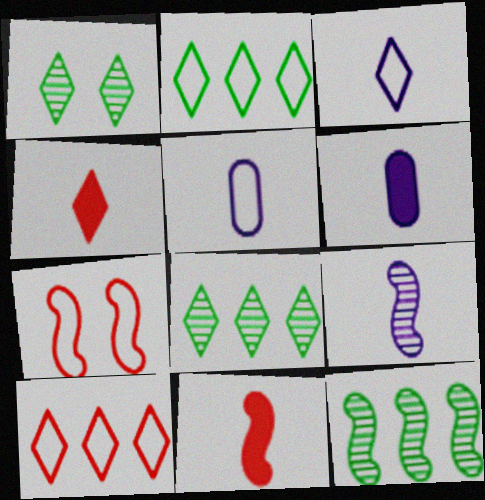[[2, 5, 7], 
[3, 6, 9], 
[6, 7, 8]]